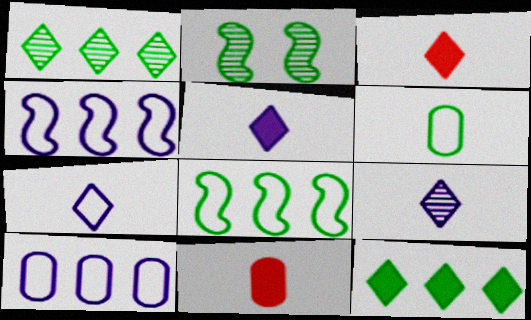[[2, 3, 10], 
[2, 6, 12], 
[5, 7, 9]]